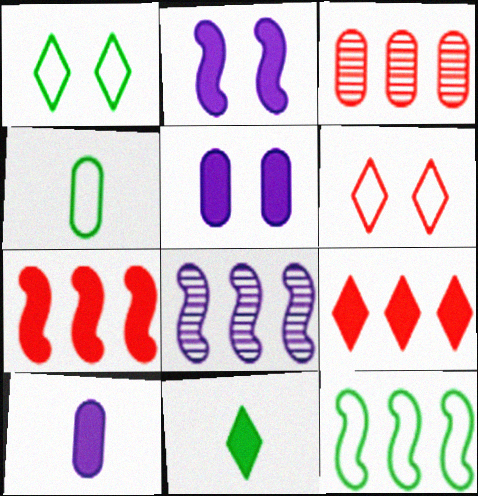[[1, 4, 12], 
[3, 4, 5], 
[5, 7, 11], 
[7, 8, 12]]